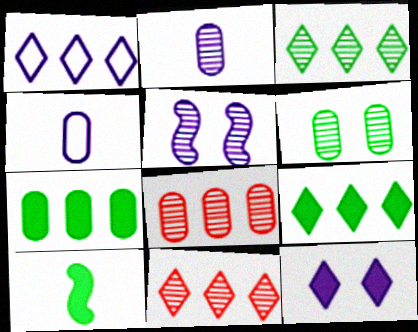[[1, 9, 11], 
[2, 6, 8]]